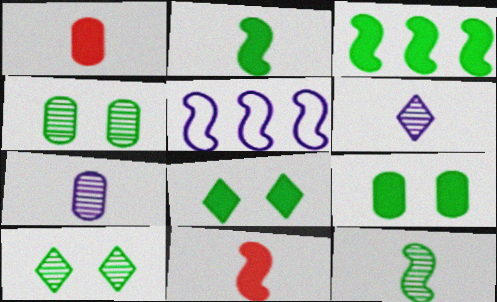[[1, 5, 10]]